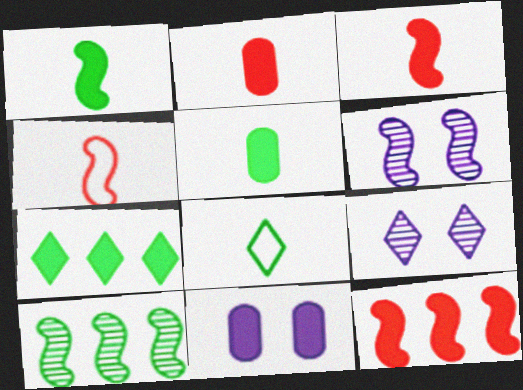[[3, 7, 11]]